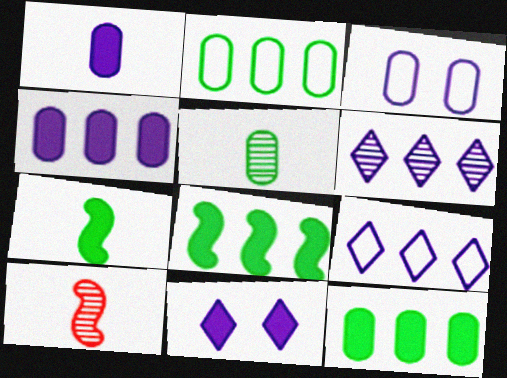[[2, 10, 11]]